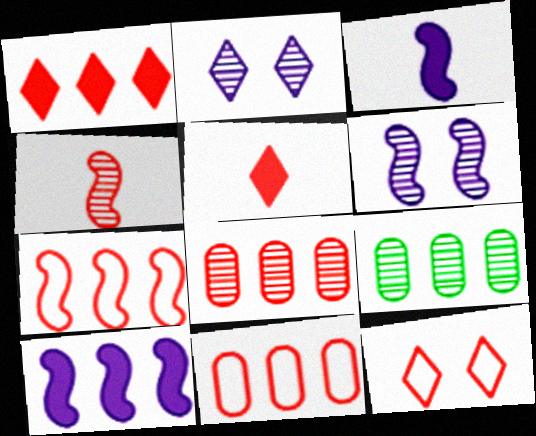[[1, 7, 8], 
[2, 4, 9], 
[3, 9, 12]]